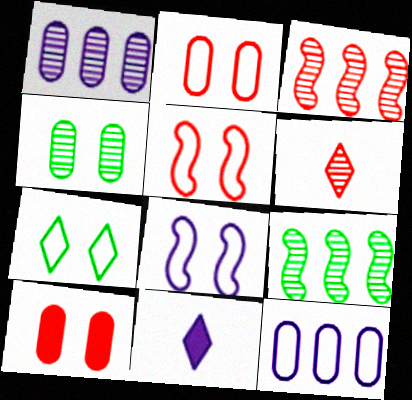[[1, 8, 11], 
[2, 7, 8], 
[2, 9, 11]]